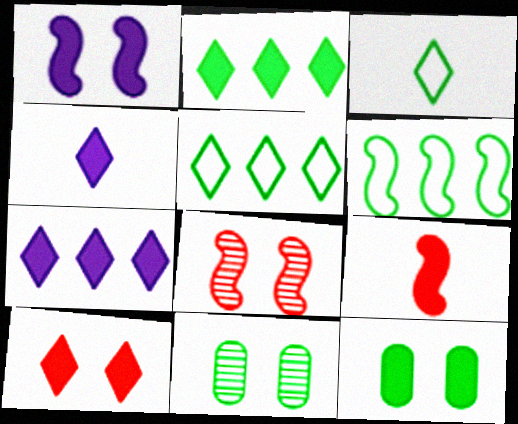[[1, 10, 12], 
[2, 4, 10], 
[7, 9, 12]]